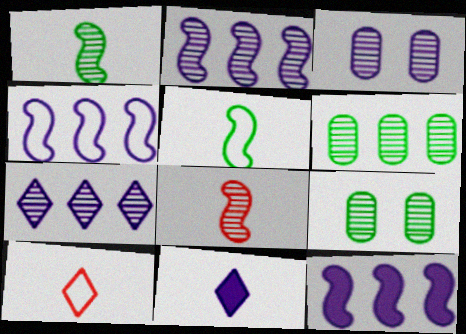[[2, 4, 12], 
[3, 4, 11], 
[7, 8, 9], 
[9, 10, 12]]